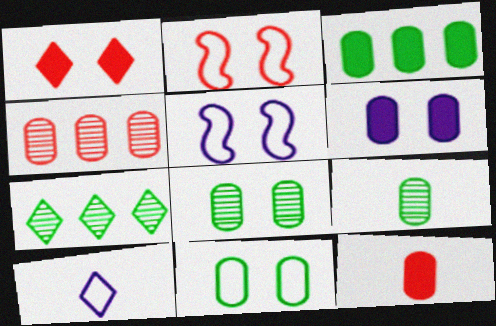[[1, 5, 8], 
[1, 7, 10], 
[3, 6, 12], 
[3, 9, 11], 
[5, 7, 12]]